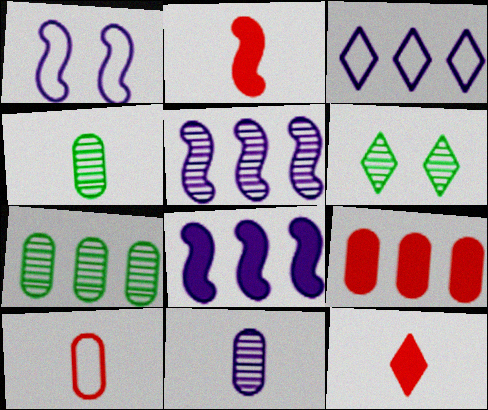[[1, 7, 12], 
[3, 6, 12], 
[6, 8, 10]]